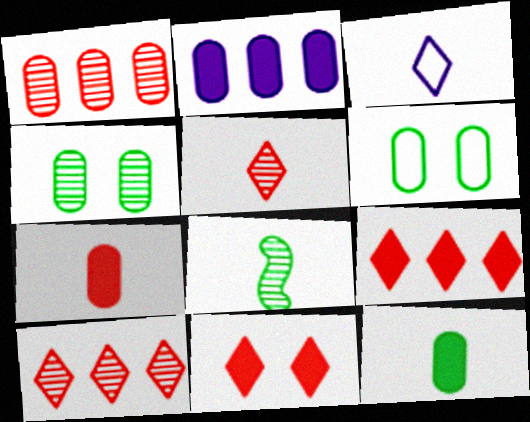[[3, 7, 8]]